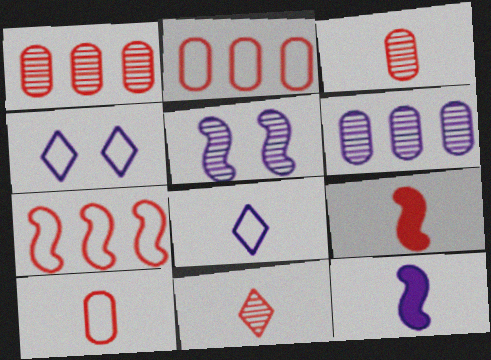[[4, 6, 12], 
[9, 10, 11]]